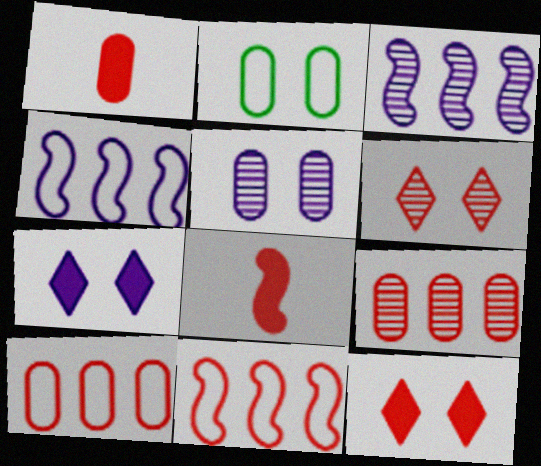[[1, 6, 11], 
[6, 8, 10]]